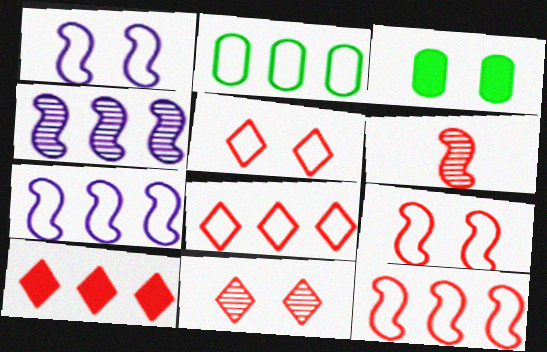[[1, 3, 11], 
[2, 4, 10], 
[2, 7, 8]]